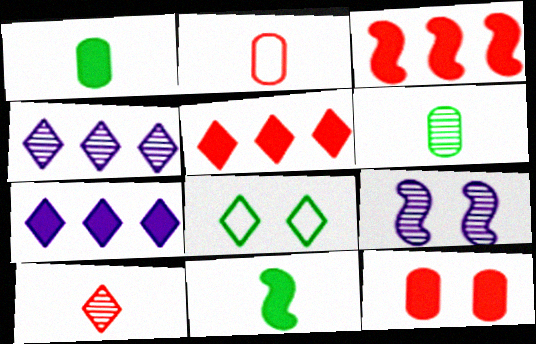[[7, 8, 10], 
[7, 11, 12], 
[8, 9, 12]]